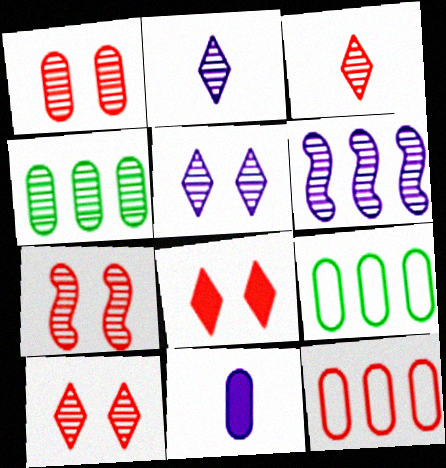[[1, 7, 10], 
[1, 9, 11], 
[2, 4, 7]]